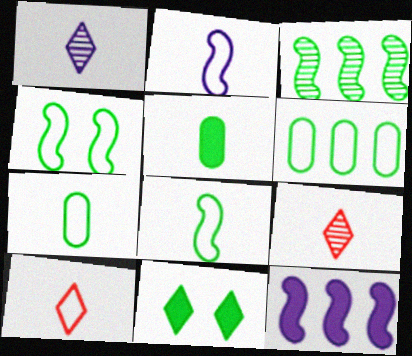[[2, 5, 9], 
[2, 7, 10], 
[3, 7, 11]]